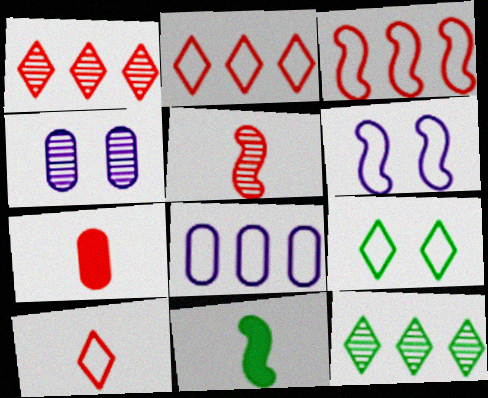[[2, 4, 11], 
[4, 5, 12], 
[5, 7, 10], 
[6, 7, 12]]